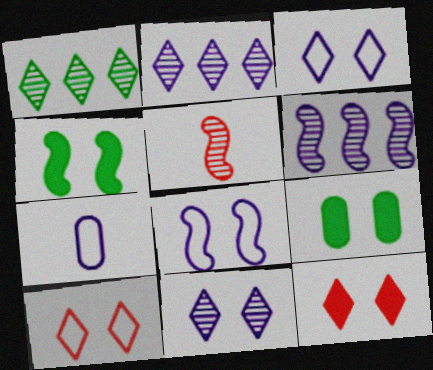[]